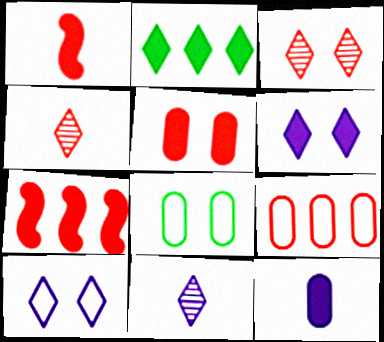[[1, 3, 9], 
[2, 4, 10], 
[7, 8, 11]]